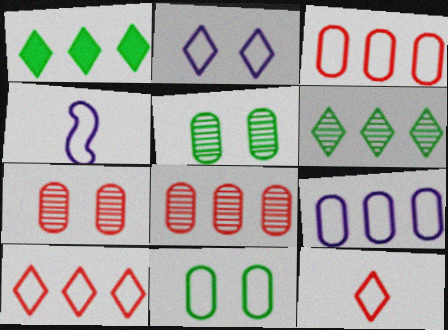[[1, 4, 7], 
[2, 4, 9], 
[4, 10, 11]]